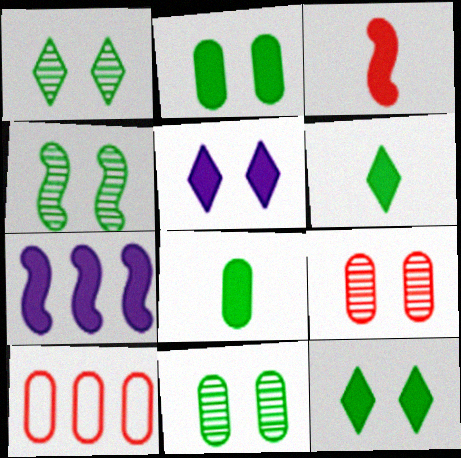[[1, 4, 11]]